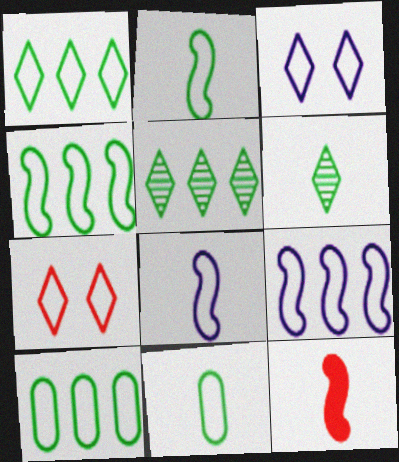[[1, 4, 10], 
[7, 8, 10], 
[7, 9, 11]]